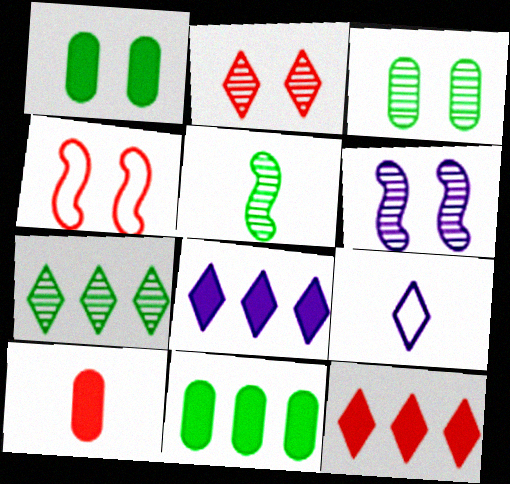[[2, 3, 6], 
[3, 5, 7], 
[5, 9, 10]]